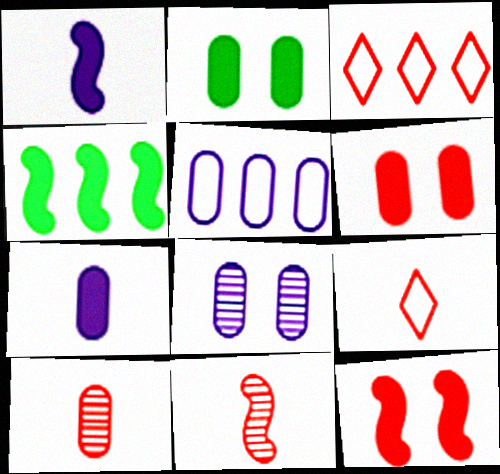[[1, 4, 12], 
[2, 5, 10], 
[3, 6, 11], 
[3, 10, 12], 
[4, 8, 9], 
[5, 7, 8]]